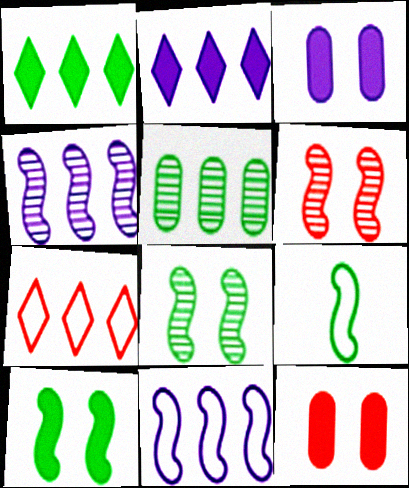[]